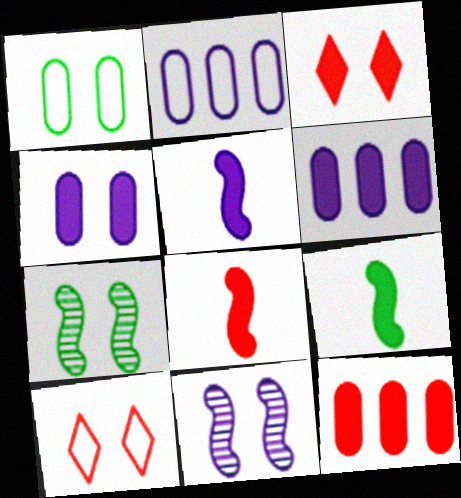[[1, 3, 11], 
[3, 6, 9], 
[3, 8, 12], 
[4, 7, 10], 
[5, 8, 9]]